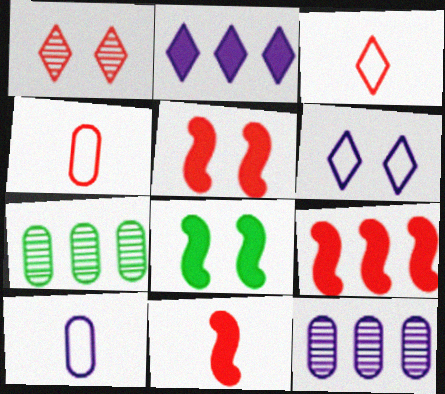[[1, 4, 9], 
[3, 8, 12], 
[5, 9, 11], 
[6, 7, 11]]